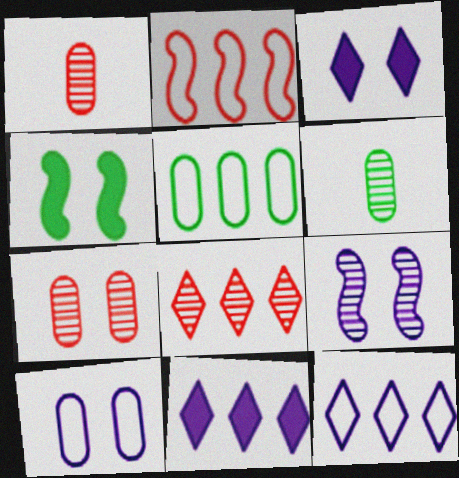[[1, 4, 12], 
[2, 3, 6], 
[2, 5, 12], 
[3, 9, 10], 
[6, 8, 9]]